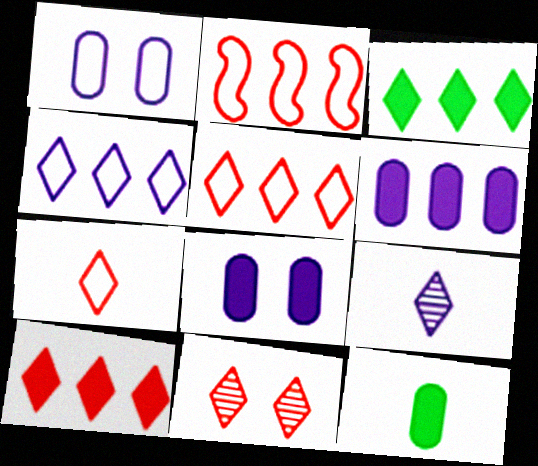[[7, 10, 11]]